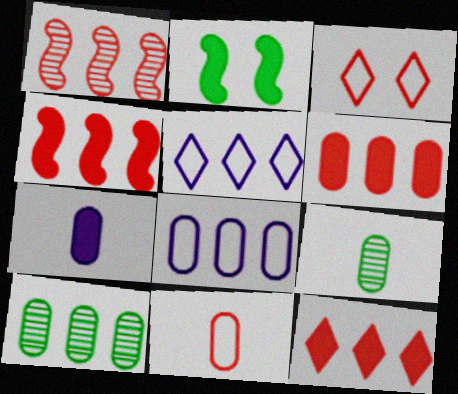[[2, 7, 12], 
[4, 5, 10], 
[4, 6, 12], 
[6, 8, 10], 
[7, 9, 11]]